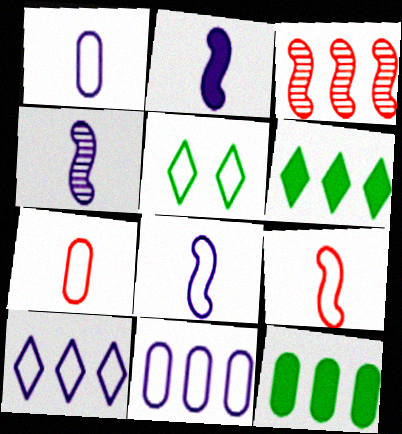[[2, 4, 8], 
[3, 6, 11], 
[3, 10, 12], 
[5, 9, 11]]